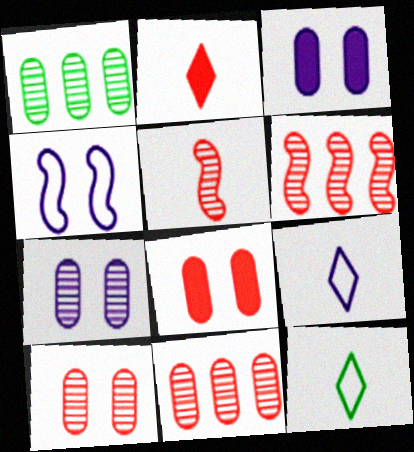[[1, 2, 4], 
[3, 6, 12]]